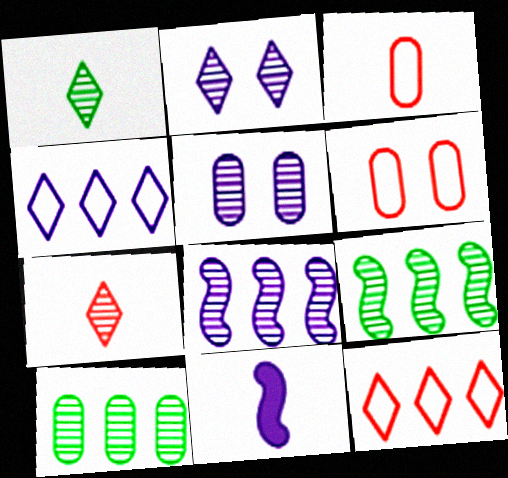[[1, 3, 11], 
[4, 5, 11], 
[5, 7, 9]]